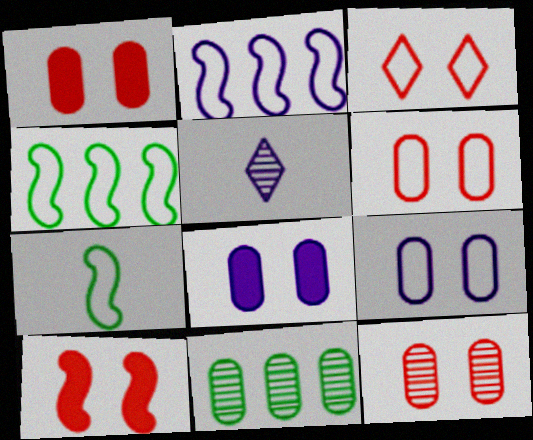[[1, 4, 5], 
[1, 6, 12], 
[2, 5, 8], 
[3, 10, 12]]